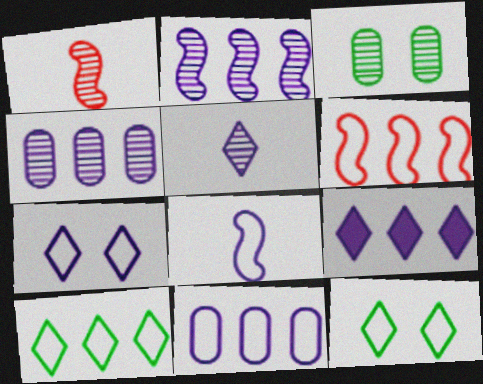[[2, 9, 11], 
[5, 7, 9], 
[6, 10, 11], 
[7, 8, 11]]